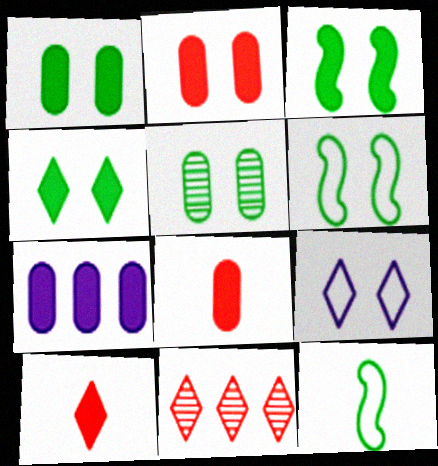[[1, 3, 4], 
[1, 7, 8], 
[3, 7, 10], 
[4, 5, 6]]